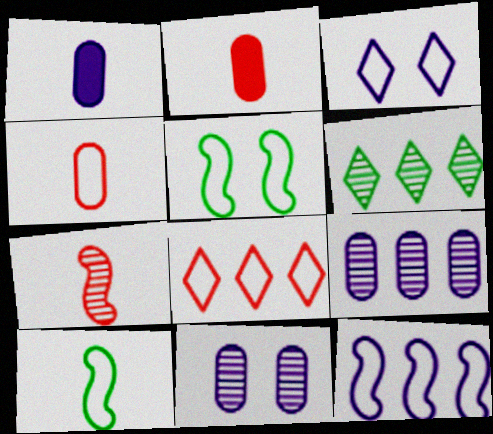[[6, 7, 11]]